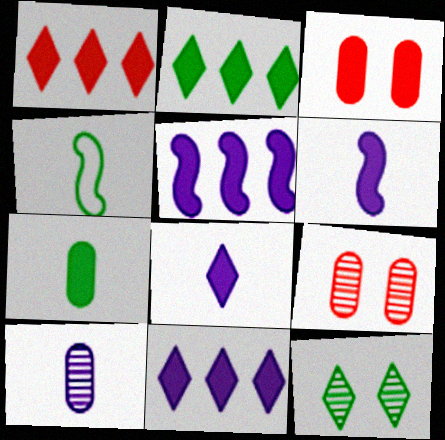[[1, 2, 11], 
[2, 3, 6], 
[4, 9, 11]]